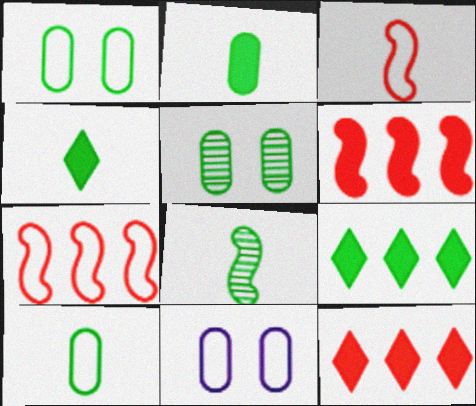[[1, 8, 9], 
[4, 8, 10], 
[8, 11, 12]]